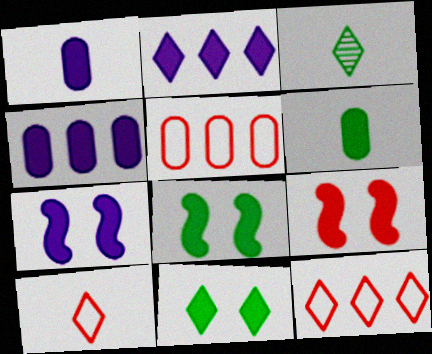[[1, 2, 7], 
[2, 6, 9], 
[3, 5, 7], 
[7, 8, 9]]